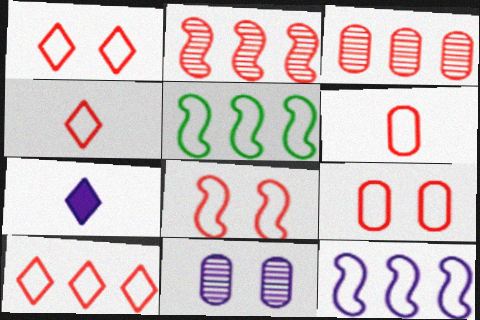[[1, 4, 10], 
[1, 8, 9], 
[6, 8, 10], 
[7, 11, 12]]